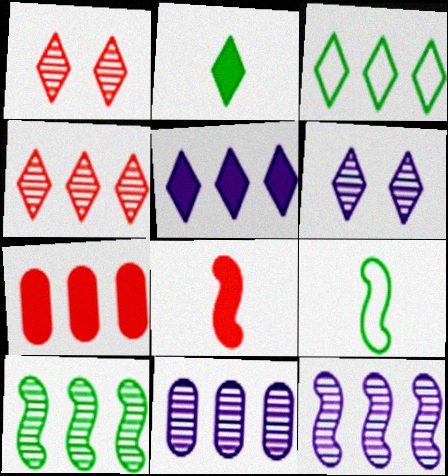[[3, 4, 5], 
[3, 7, 12], 
[4, 10, 11], 
[6, 7, 9]]